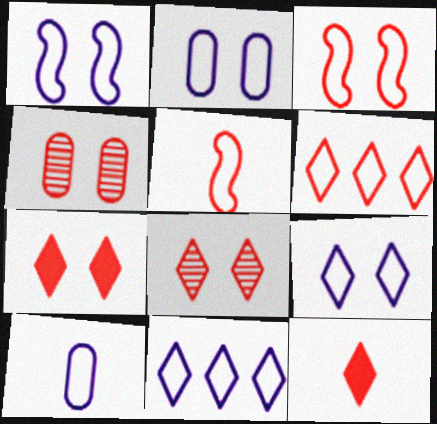[[1, 2, 9], 
[1, 10, 11], 
[3, 4, 7], 
[6, 8, 12]]